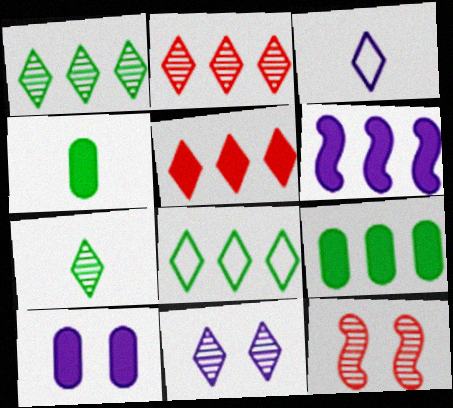[[2, 7, 11], 
[3, 9, 12], 
[5, 6, 9]]